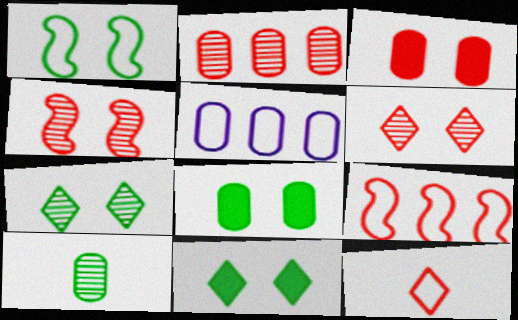[[1, 5, 12], 
[1, 7, 8], 
[3, 5, 10]]